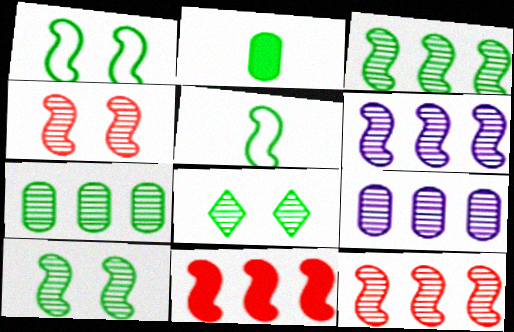[[3, 6, 12]]